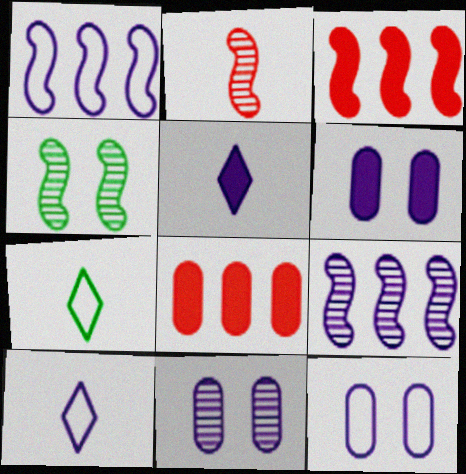[[1, 5, 11], 
[1, 10, 12], 
[2, 4, 9], 
[3, 7, 11], 
[4, 8, 10], 
[5, 9, 12], 
[6, 9, 10], 
[6, 11, 12]]